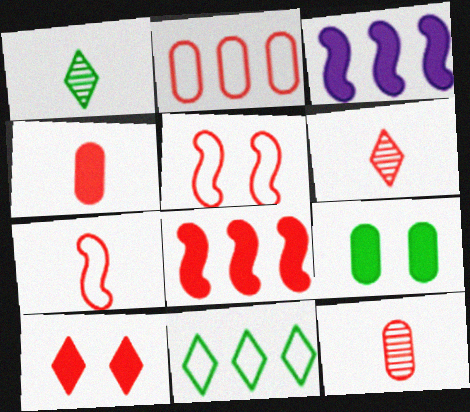[[4, 6, 7], 
[4, 8, 10]]